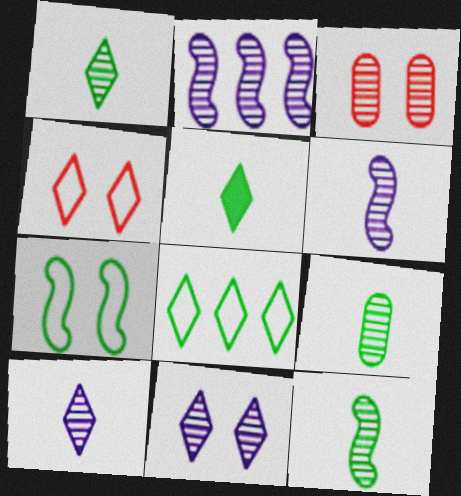[[1, 2, 3], 
[1, 9, 12]]